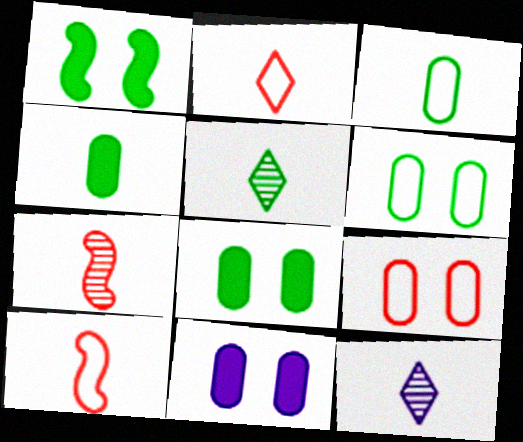[[4, 10, 12]]